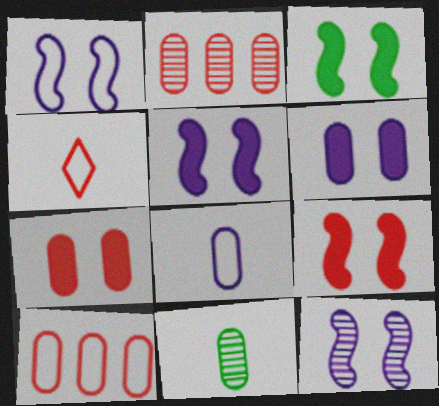[[1, 5, 12], 
[2, 4, 9], 
[3, 5, 9], 
[6, 10, 11]]